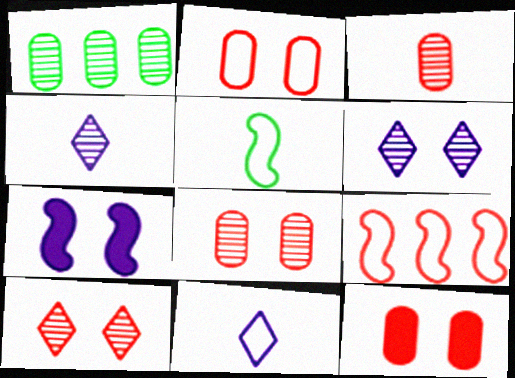[[2, 8, 12]]